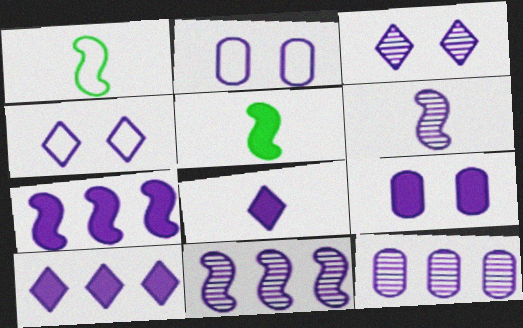[[2, 6, 10], 
[2, 8, 11], 
[3, 6, 12], 
[7, 8, 9]]